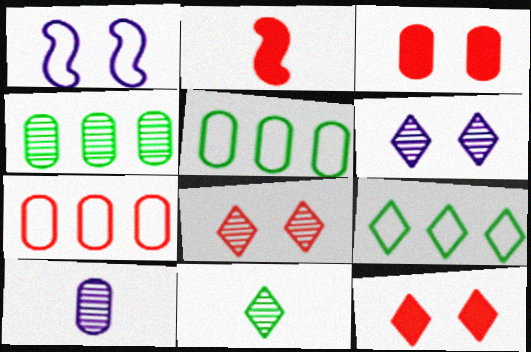[[2, 5, 6], 
[2, 7, 8], 
[3, 5, 10]]